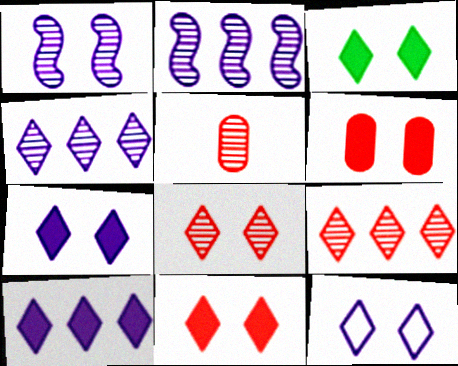[[3, 7, 11], 
[3, 8, 12]]